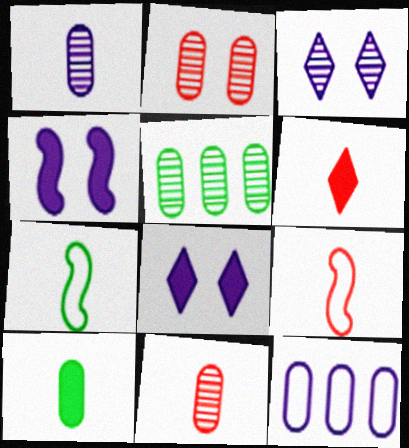[[1, 2, 5], 
[1, 6, 7], 
[2, 10, 12], 
[5, 8, 9], 
[6, 9, 11]]